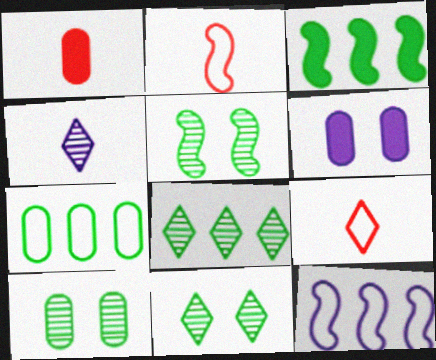[[1, 11, 12], 
[2, 6, 8], 
[3, 7, 8], 
[4, 6, 12], 
[5, 10, 11]]